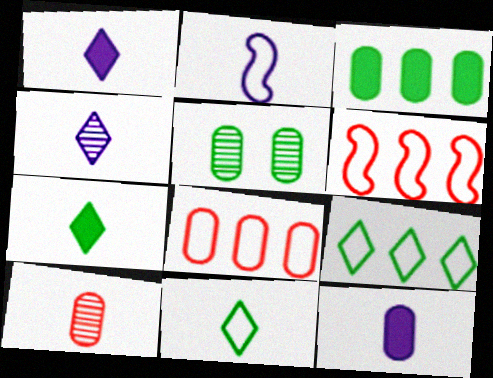[[1, 5, 6], 
[2, 4, 12], 
[2, 7, 10], 
[5, 8, 12]]